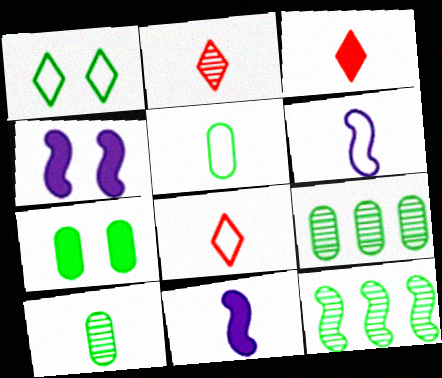[[2, 3, 8], 
[2, 5, 11], 
[3, 6, 10], 
[4, 8, 9], 
[5, 6, 8], 
[5, 7, 9], 
[8, 10, 11]]